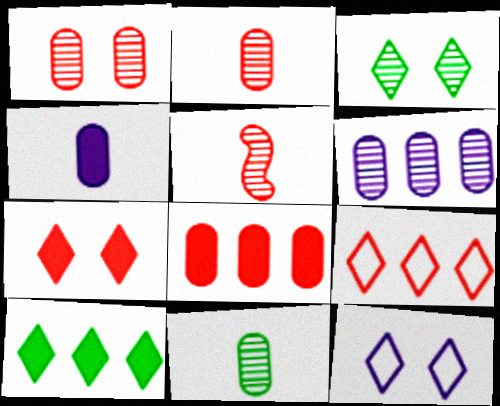[[1, 6, 11], 
[3, 5, 6], 
[3, 7, 12]]